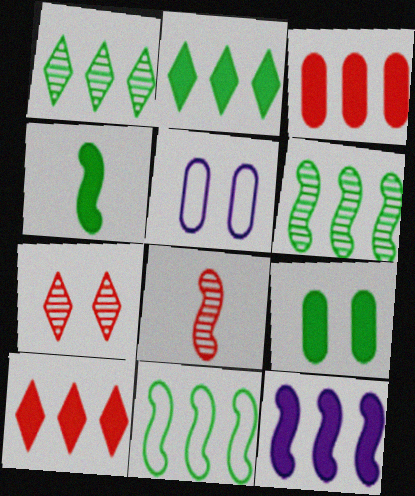[[2, 3, 12], 
[2, 4, 9], 
[2, 5, 8]]